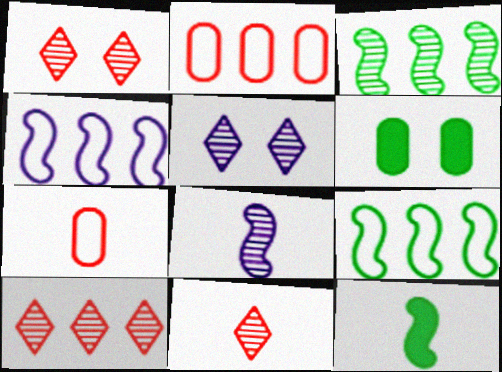[[1, 10, 11], 
[2, 5, 12], 
[4, 6, 11]]